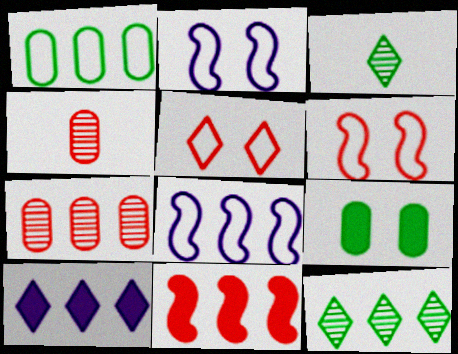[[3, 5, 10], 
[4, 5, 11]]